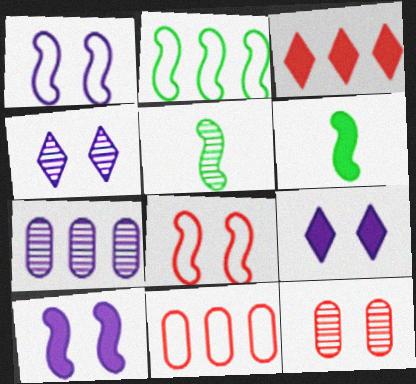[[2, 3, 7], 
[4, 6, 11], 
[5, 9, 11]]